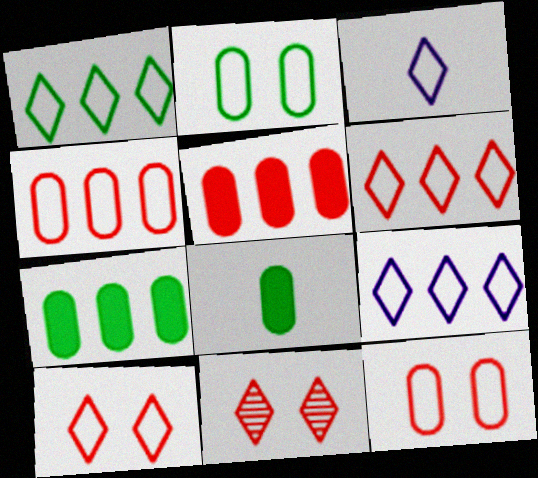[[1, 3, 10], 
[1, 6, 9]]